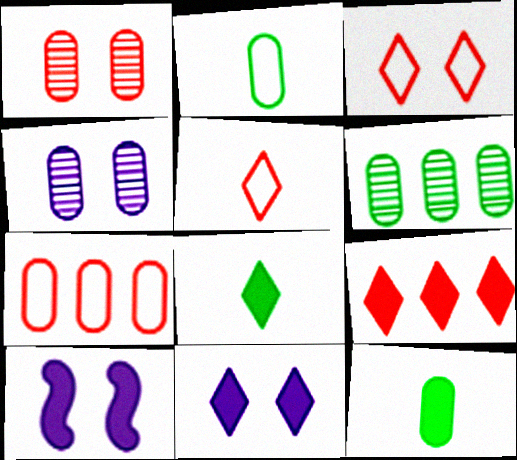[[4, 7, 12], 
[5, 6, 10], 
[8, 9, 11], 
[9, 10, 12]]